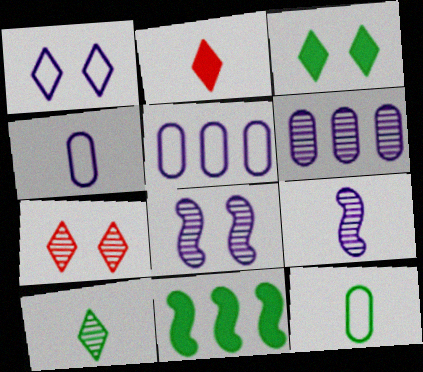[[1, 3, 7], 
[2, 9, 12], 
[4, 7, 11]]